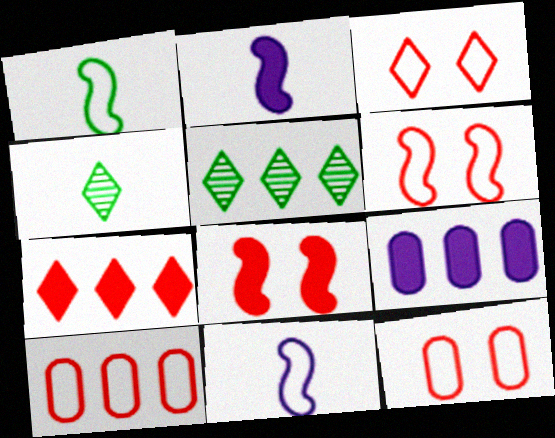[[2, 5, 12], 
[3, 6, 12], 
[4, 6, 9]]